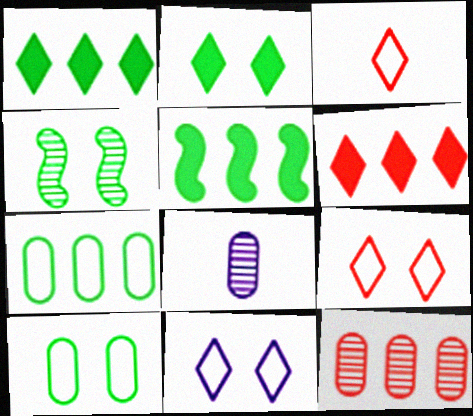[[2, 4, 10], 
[5, 8, 9]]